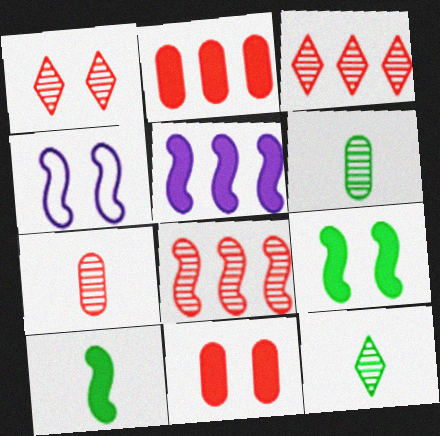[[1, 7, 8], 
[2, 4, 12], 
[4, 8, 10]]